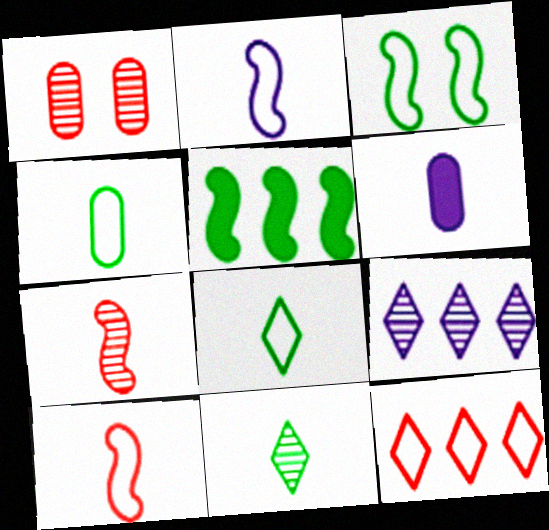[[6, 7, 8], 
[6, 10, 11]]